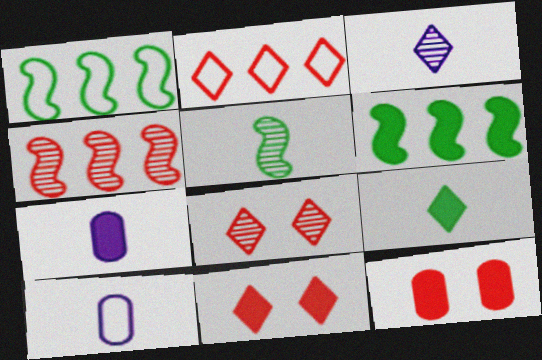[[1, 3, 12], 
[1, 7, 8], 
[6, 7, 11], 
[6, 8, 10]]